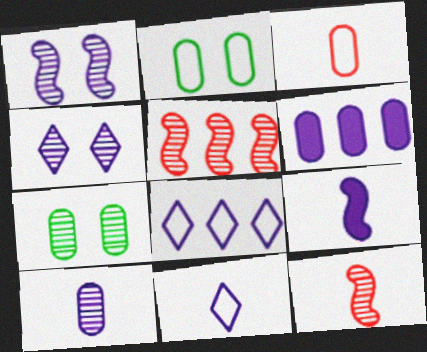[[1, 6, 11], 
[3, 6, 7], 
[9, 10, 11]]